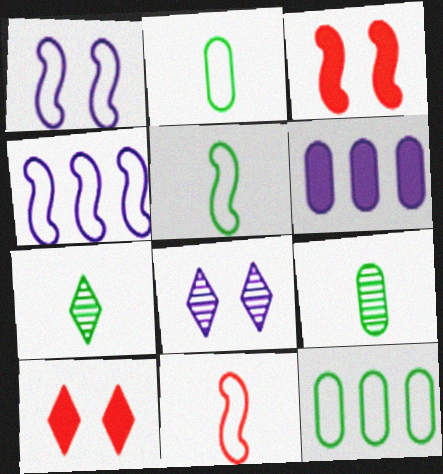[[4, 9, 10]]